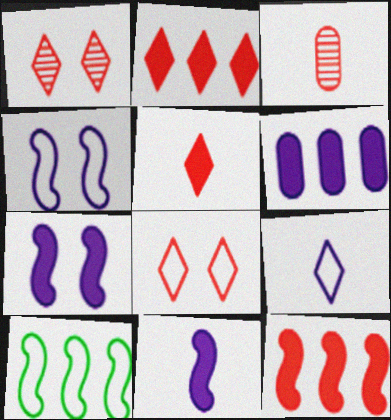[[3, 8, 12]]